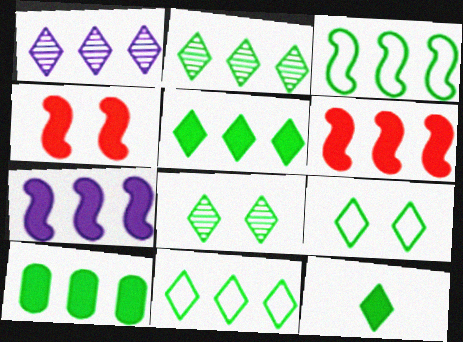[[2, 3, 10], 
[2, 5, 11], 
[2, 9, 12], 
[8, 11, 12]]